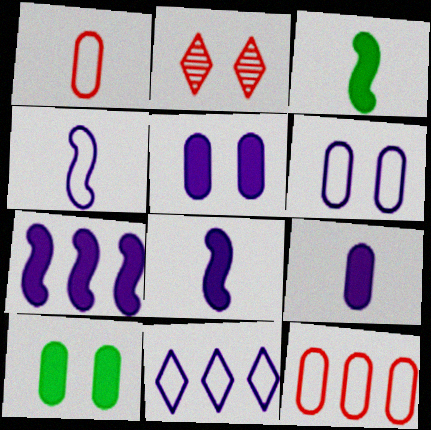[[4, 6, 11]]